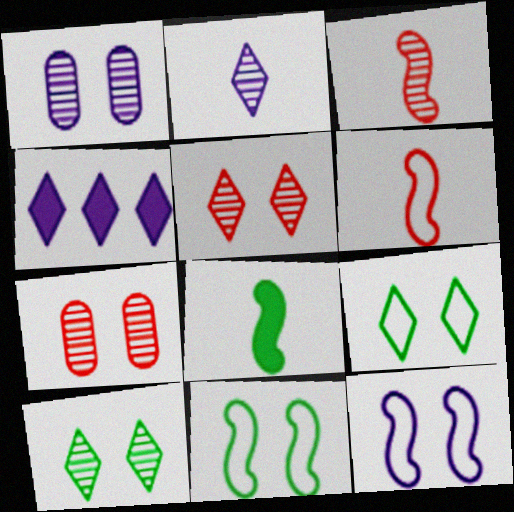[]